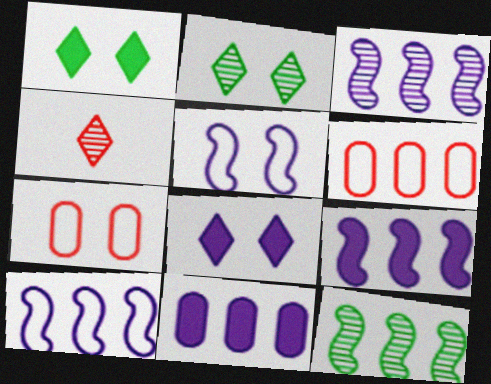[[3, 9, 10]]